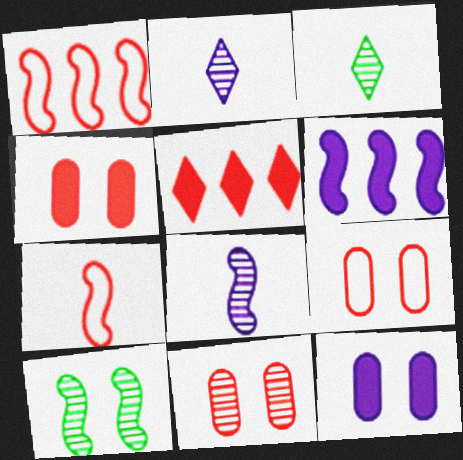[[1, 3, 12], 
[3, 6, 9], 
[4, 9, 11], 
[5, 7, 11], 
[6, 7, 10]]